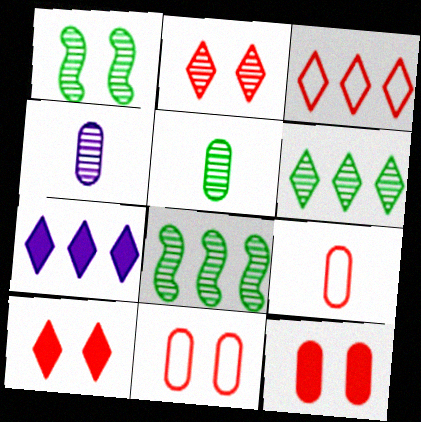[[1, 5, 6], 
[1, 7, 9], 
[2, 4, 8], 
[3, 6, 7]]